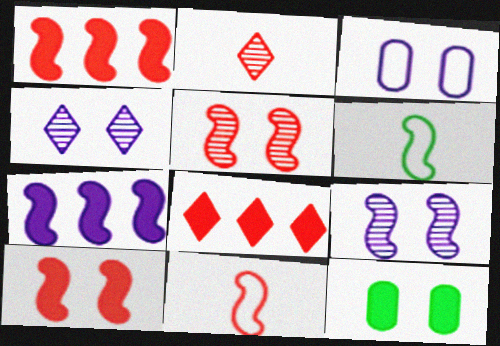[[1, 5, 11], 
[1, 6, 9], 
[5, 6, 7]]